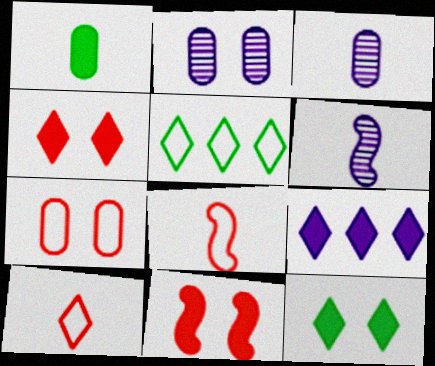[[1, 6, 10], 
[1, 9, 11], 
[3, 5, 11]]